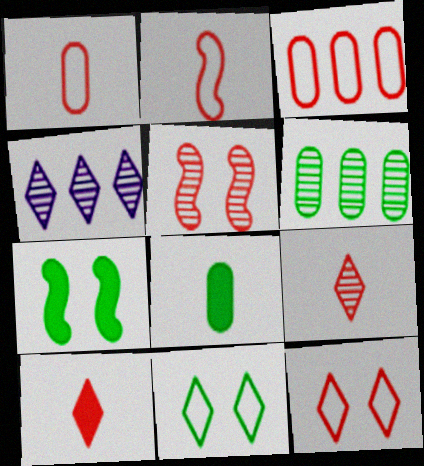[[1, 4, 7], 
[2, 3, 12], 
[3, 5, 10], 
[4, 10, 11]]